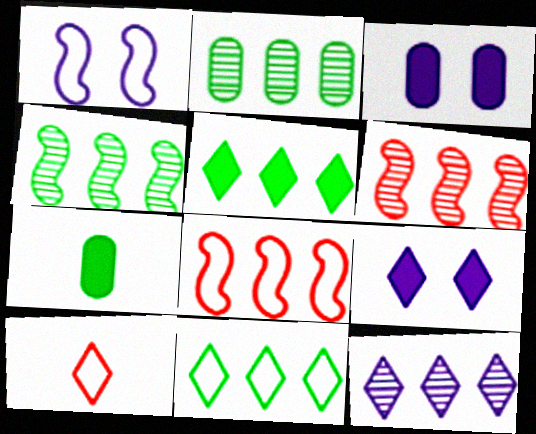[[2, 6, 12], 
[3, 4, 10]]